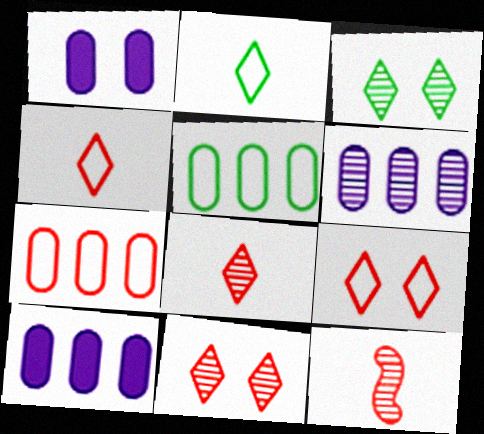[[3, 6, 12]]